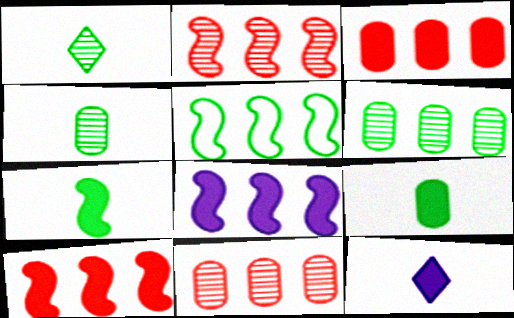[[2, 5, 8]]